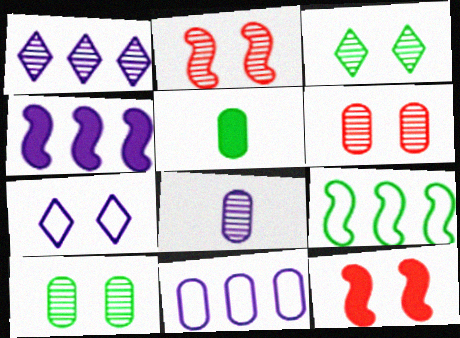[[1, 4, 11], 
[3, 5, 9], 
[4, 7, 8], 
[5, 6, 11], 
[7, 10, 12]]